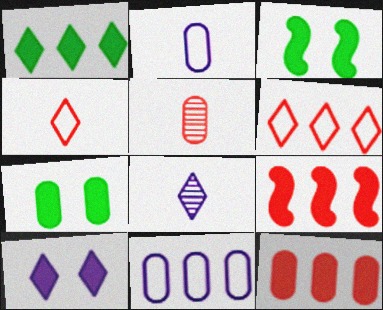[[5, 7, 11]]